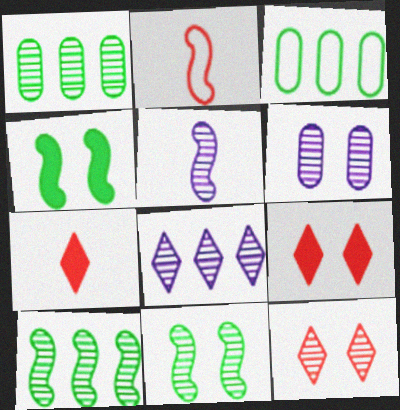[[1, 5, 12], 
[3, 5, 9], 
[5, 6, 8], 
[6, 11, 12]]